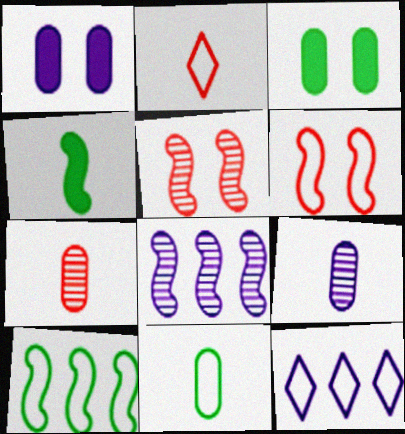[[2, 3, 8], 
[2, 4, 9], 
[4, 6, 8], 
[6, 11, 12]]